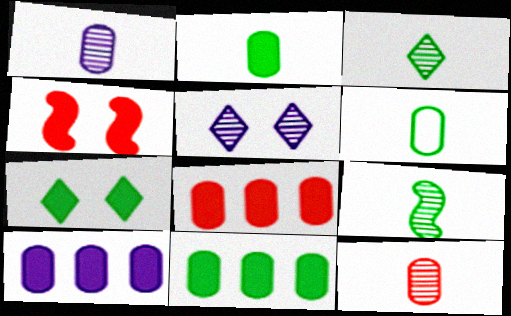[[8, 10, 11]]